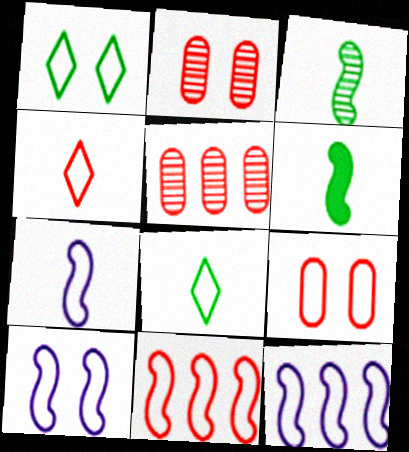[[1, 9, 10], 
[4, 9, 11], 
[7, 10, 12], 
[8, 9, 12]]